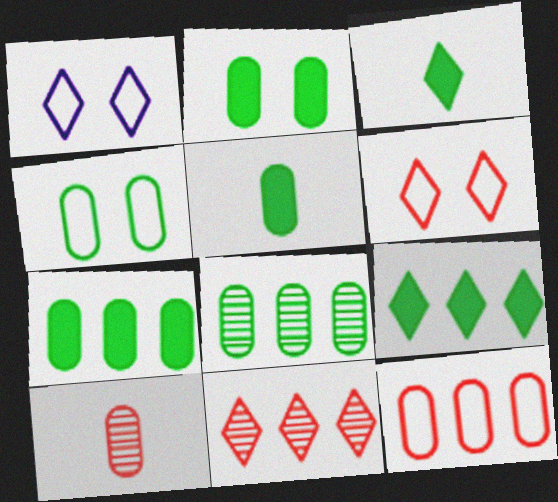[[1, 3, 11], 
[2, 5, 7], 
[4, 5, 8]]